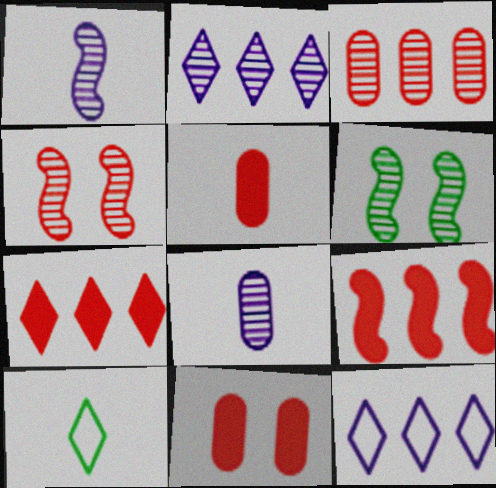[[1, 5, 10], 
[5, 6, 12]]